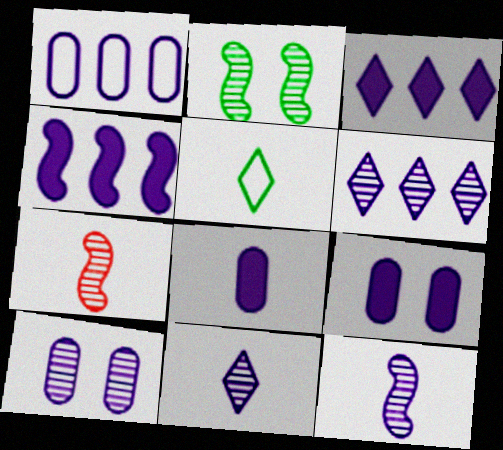[[1, 4, 6], 
[1, 8, 10], 
[5, 7, 8], 
[6, 10, 12]]